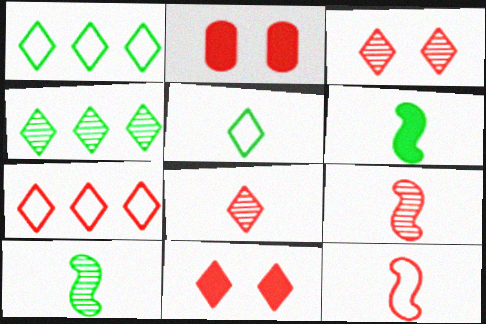[[2, 7, 9], 
[7, 8, 11]]